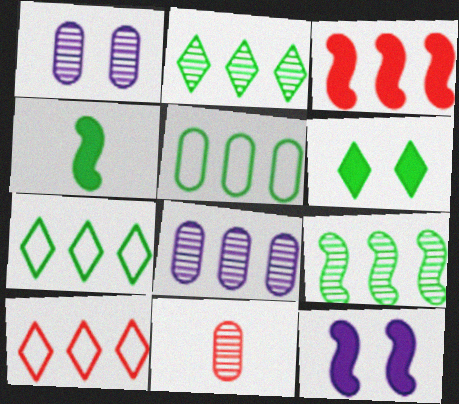[[1, 4, 10], 
[3, 4, 12], 
[3, 7, 8], 
[7, 11, 12]]